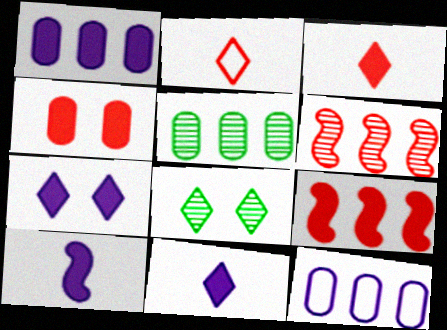[[1, 7, 10], 
[2, 4, 6], 
[3, 4, 9]]